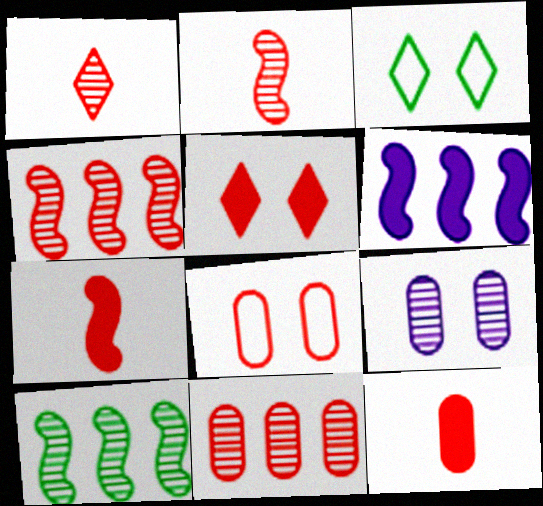[[1, 9, 10], 
[8, 11, 12]]